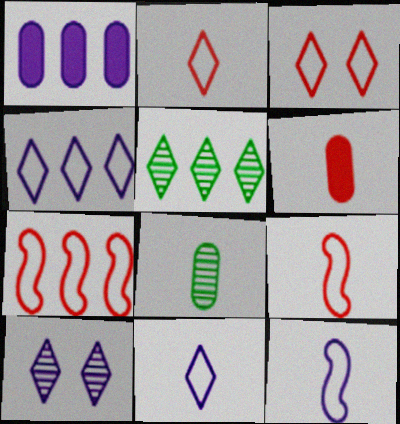[[1, 5, 7], 
[1, 10, 12]]